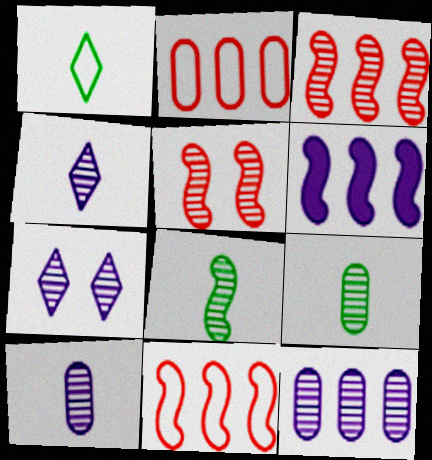[[3, 7, 9]]